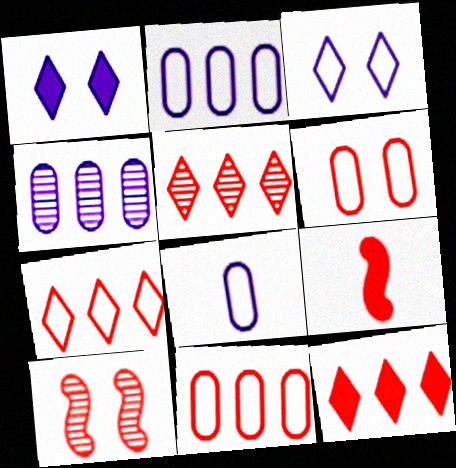[[5, 6, 9], 
[5, 7, 12]]